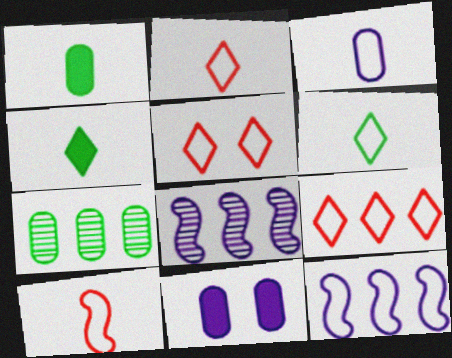[[1, 5, 8], 
[2, 5, 9], 
[3, 6, 10]]